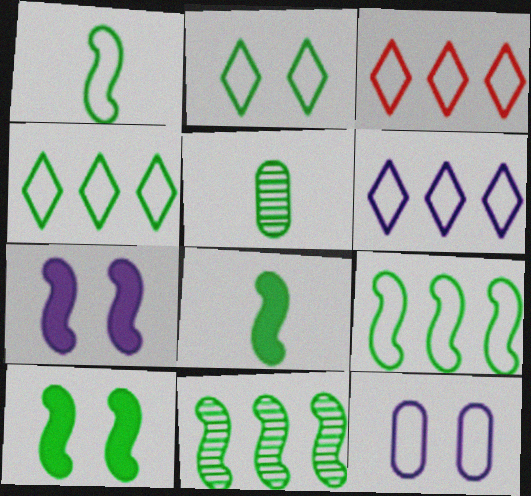[[1, 3, 12], 
[1, 10, 11], 
[3, 4, 6], 
[3, 5, 7], 
[4, 5, 10]]